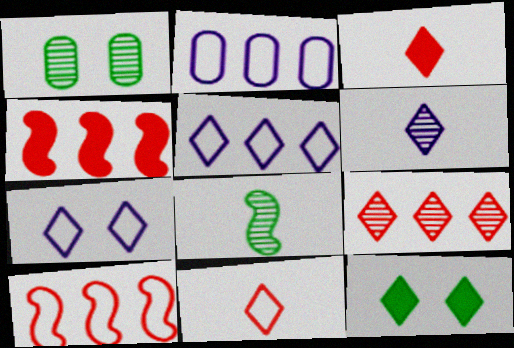[]